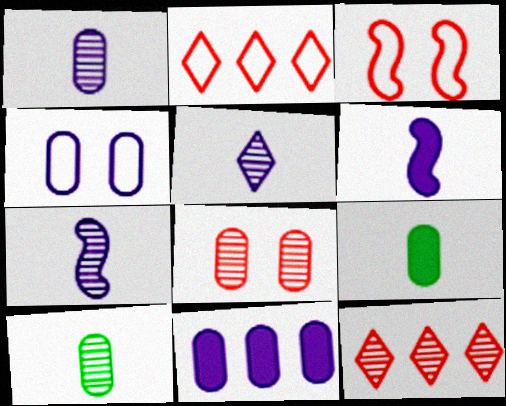[[1, 4, 11], 
[1, 5, 7]]